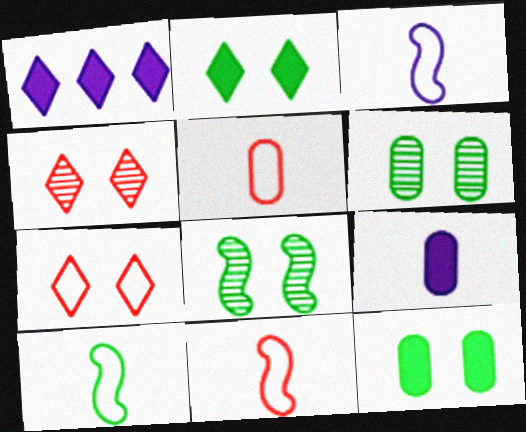[[1, 5, 8], 
[1, 6, 11], 
[3, 10, 11]]